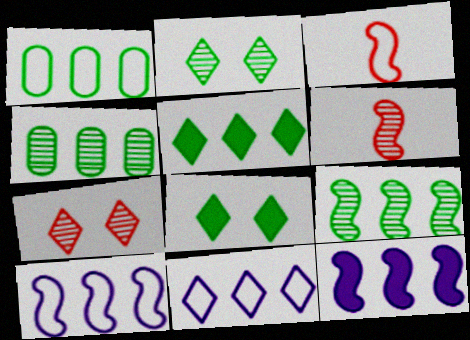[[1, 5, 9]]